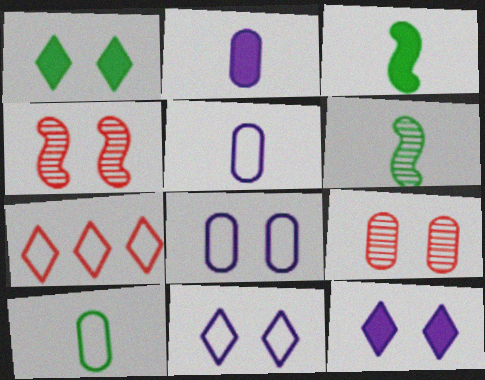[[1, 4, 8]]